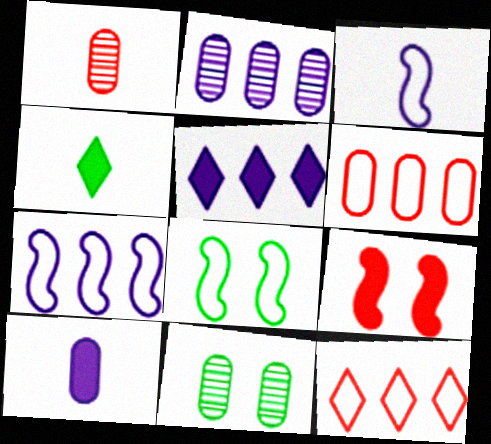[[1, 2, 11], 
[1, 3, 4], 
[1, 5, 8], 
[1, 9, 12], 
[2, 5, 7], 
[6, 10, 11]]